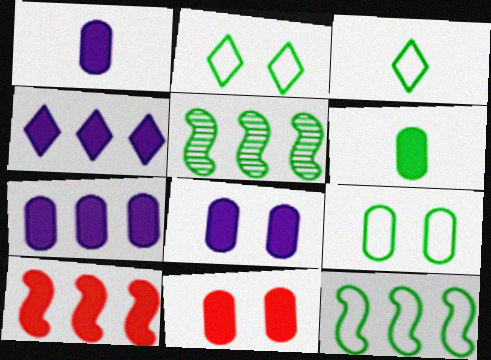[[1, 7, 8], 
[2, 5, 6], 
[3, 9, 12], 
[6, 7, 11]]